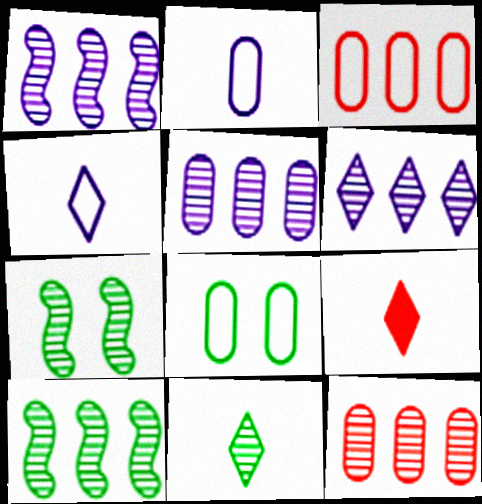[[1, 5, 6], 
[1, 8, 9], 
[2, 3, 8], 
[4, 9, 11], 
[6, 10, 12]]